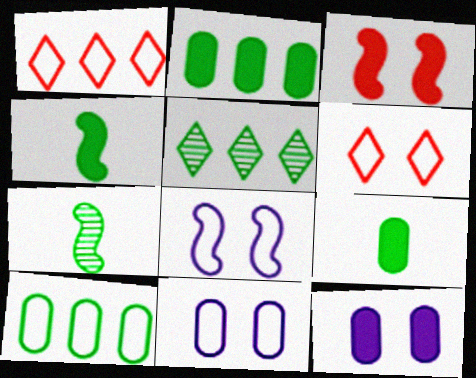[[1, 7, 12]]